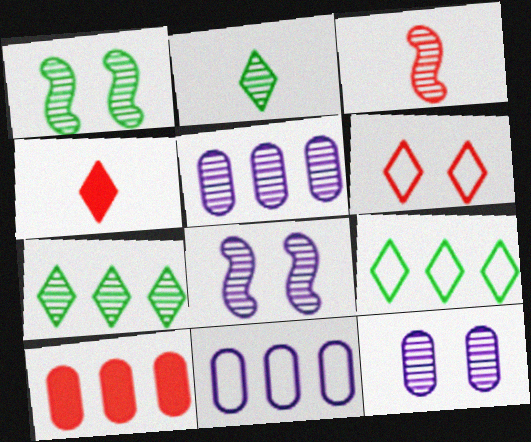[[1, 4, 11], 
[3, 6, 10], 
[3, 7, 12]]